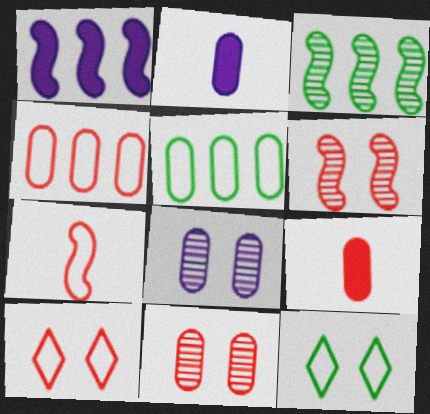[[2, 3, 10], 
[2, 5, 11], 
[4, 7, 10], 
[4, 9, 11], 
[5, 8, 9]]